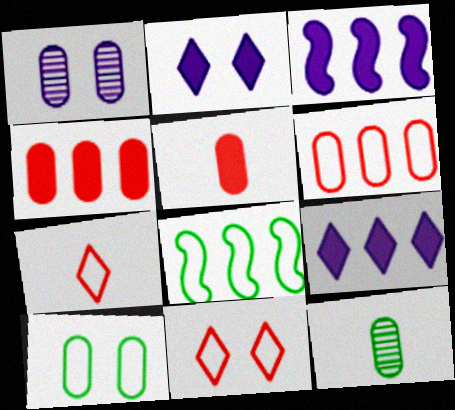[[3, 11, 12]]